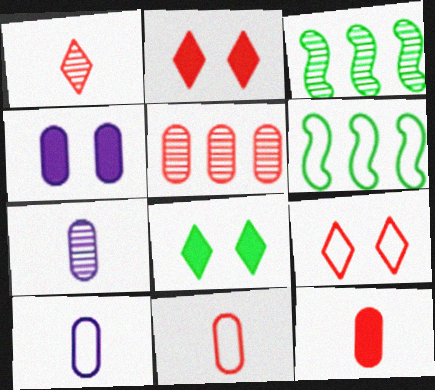[[1, 4, 6], 
[2, 3, 10], 
[2, 6, 7], 
[6, 9, 10]]